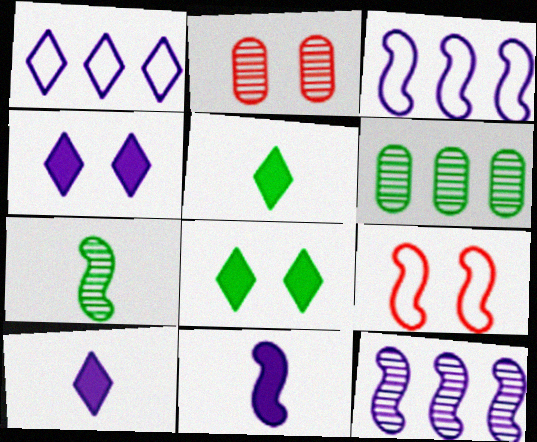[[2, 3, 5], 
[6, 9, 10]]